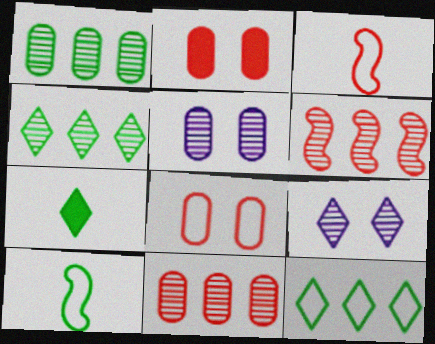[]